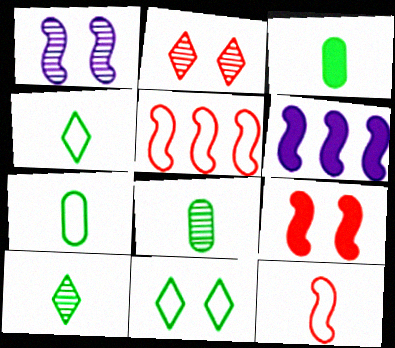[[2, 6, 7], 
[3, 7, 8]]